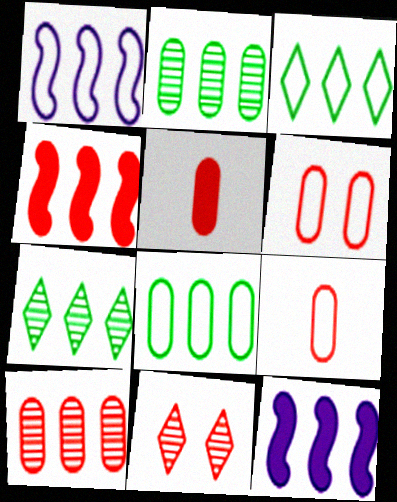[[3, 10, 12], 
[4, 9, 11], 
[5, 6, 10]]